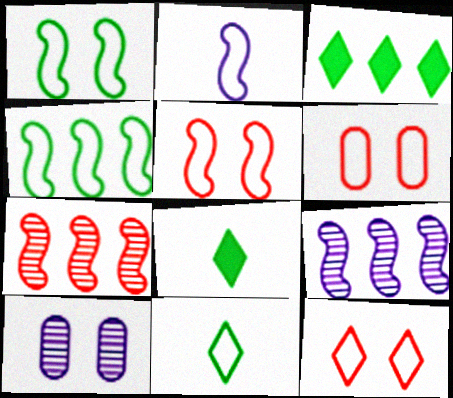[[2, 4, 5], 
[5, 6, 12], 
[6, 8, 9]]